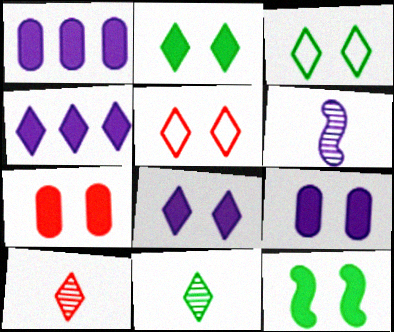[[3, 4, 10], 
[4, 5, 11], 
[7, 8, 12]]